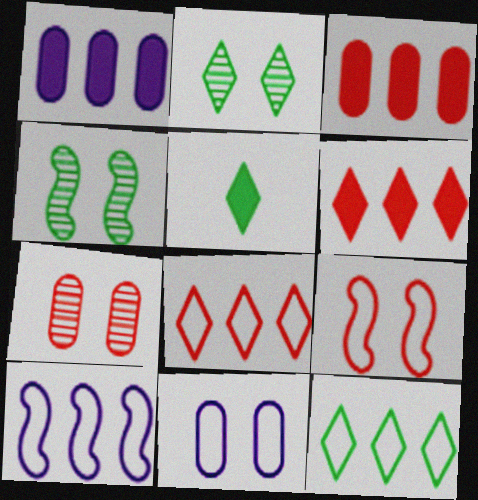[[2, 5, 12], 
[5, 7, 10]]